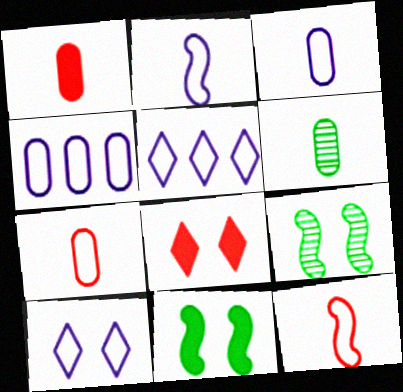[[1, 3, 6], 
[1, 5, 9], 
[2, 4, 10]]